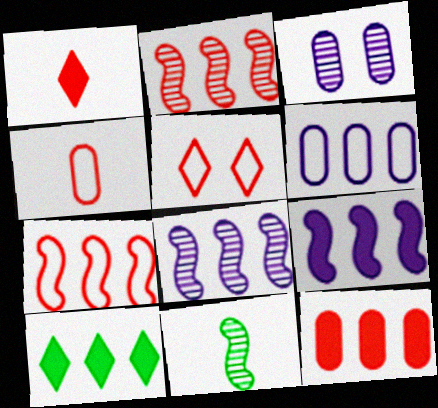[[2, 6, 10], 
[4, 5, 7], 
[9, 10, 12]]